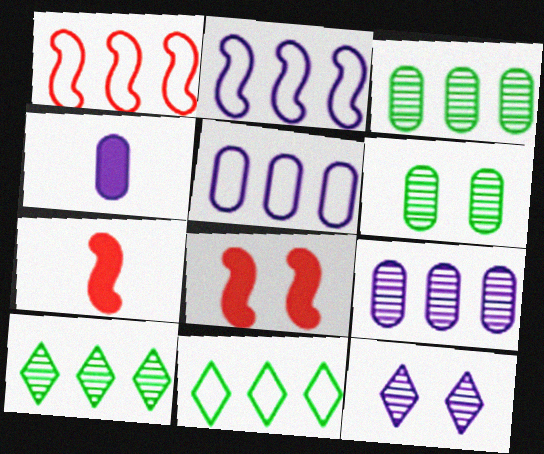[[1, 5, 11], 
[2, 4, 12]]